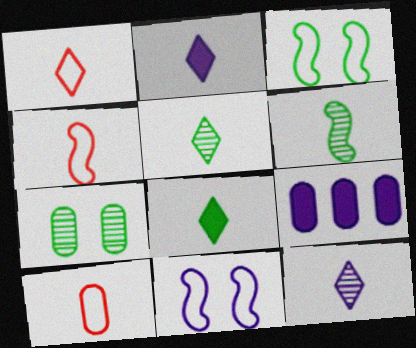[[1, 2, 5], 
[1, 4, 10], 
[1, 8, 12], 
[2, 6, 10], 
[7, 9, 10], 
[9, 11, 12]]